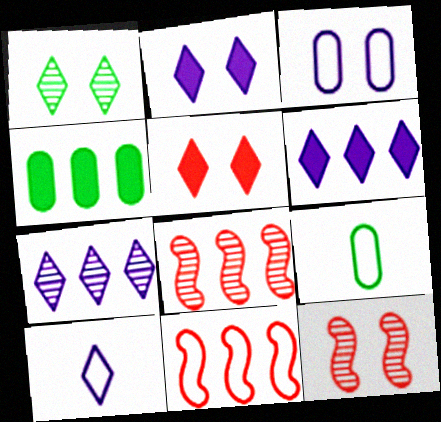[[2, 7, 10], 
[2, 8, 9], 
[4, 7, 11], 
[4, 10, 12], 
[6, 9, 12]]